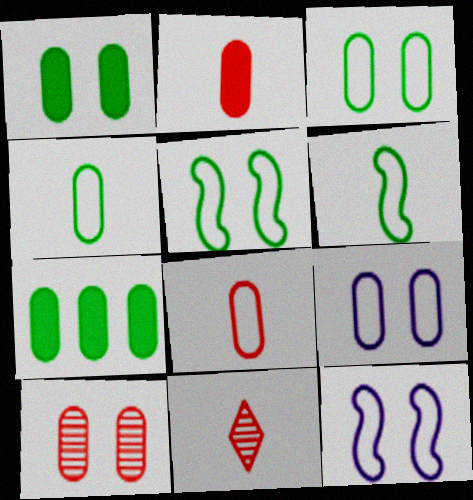[[1, 9, 10], 
[7, 11, 12]]